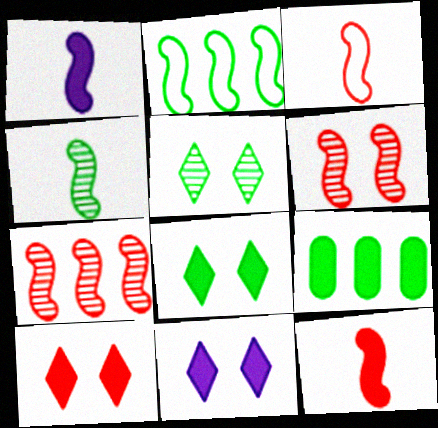[[1, 2, 6], 
[1, 3, 4], 
[1, 9, 10], 
[8, 10, 11], 
[9, 11, 12]]